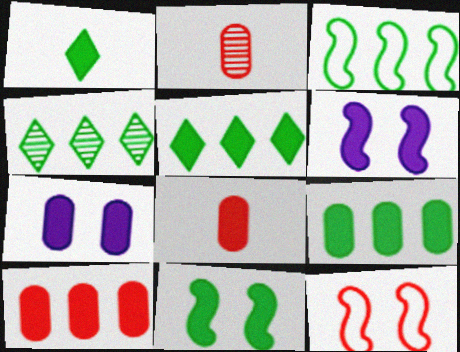[[1, 6, 10], 
[1, 9, 11], 
[3, 4, 9], 
[5, 6, 8], 
[7, 8, 9]]